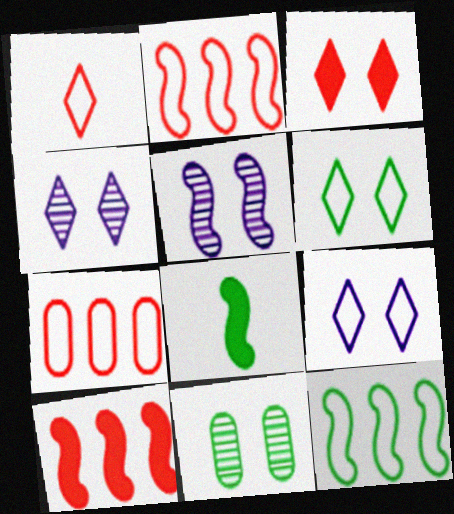[[2, 5, 8], 
[3, 4, 6], 
[4, 7, 8]]